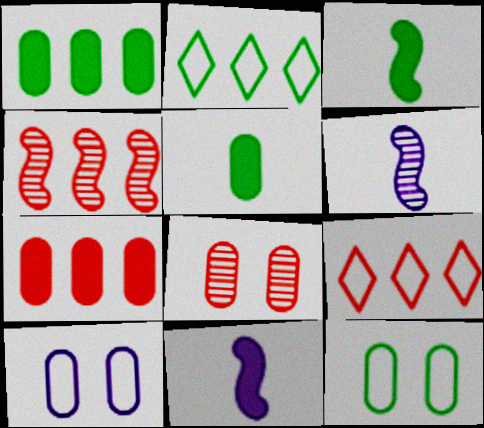[[2, 8, 11], 
[4, 7, 9]]